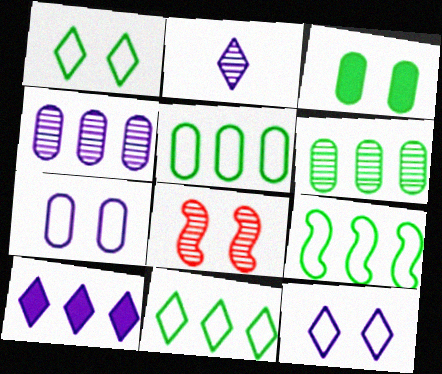[[2, 6, 8], 
[2, 10, 12], 
[3, 8, 12], 
[5, 9, 11]]